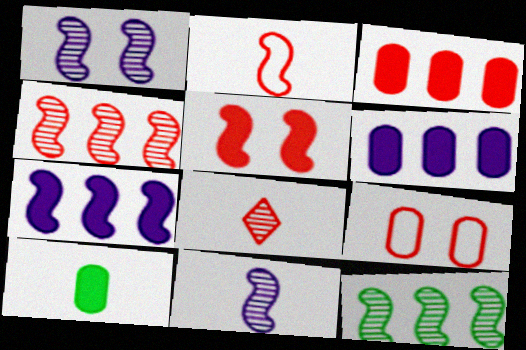[[2, 4, 5]]